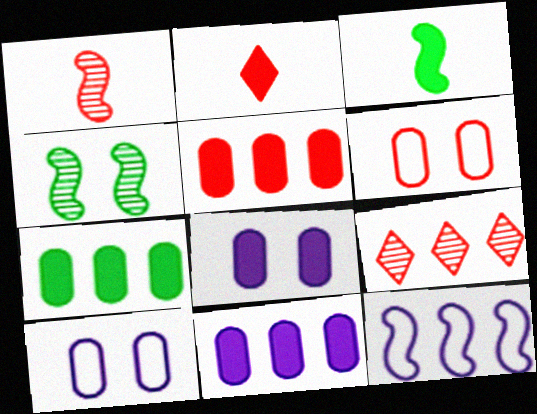[[3, 9, 10], 
[5, 7, 11], 
[7, 9, 12]]